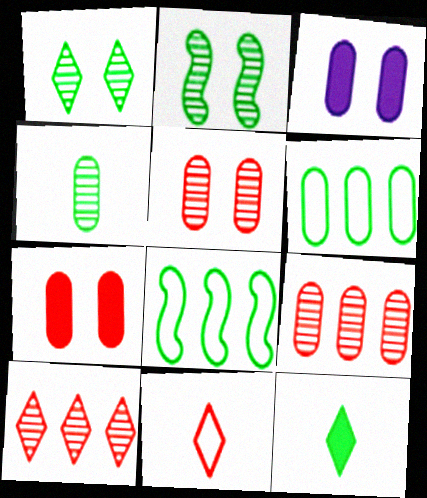[[2, 6, 12]]